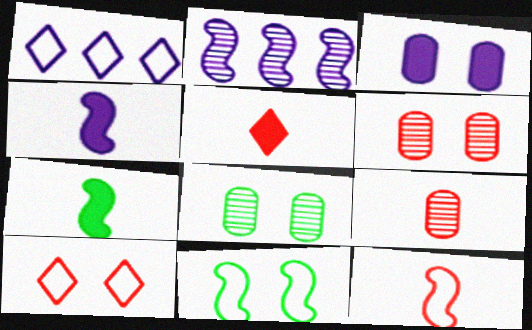[[1, 6, 7], 
[5, 9, 12]]